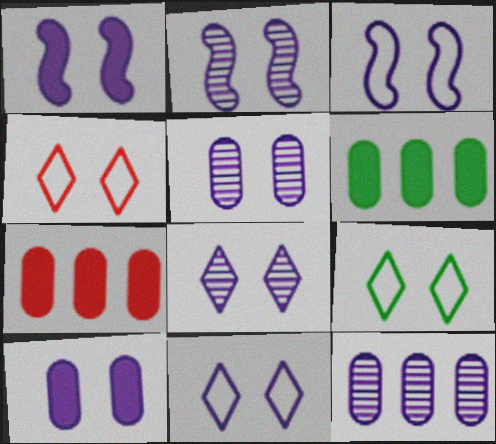[[1, 2, 3], 
[1, 5, 11], 
[2, 5, 8], 
[2, 10, 11], 
[3, 8, 10], 
[4, 9, 11]]